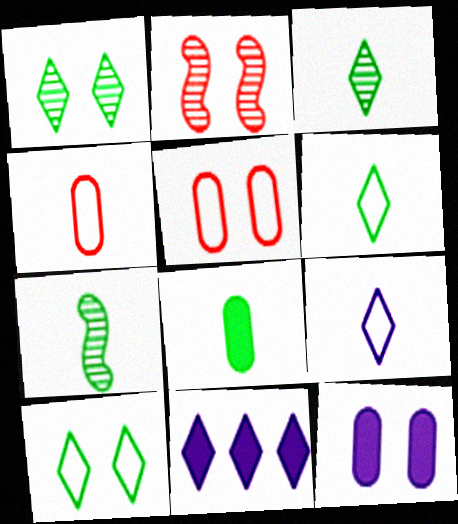[[2, 10, 12], 
[5, 7, 11], 
[6, 7, 8]]